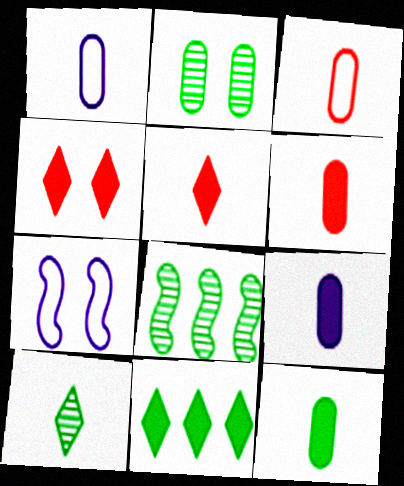[[1, 4, 8], 
[2, 4, 7], 
[2, 8, 10], 
[6, 9, 12]]